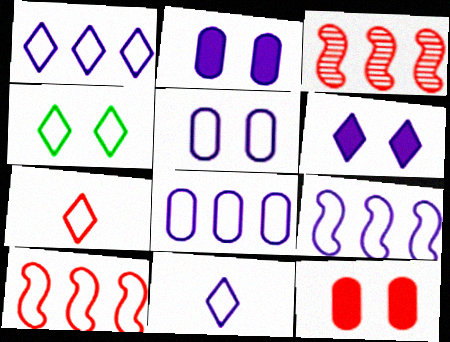[[1, 4, 7], 
[1, 8, 9], 
[3, 7, 12], 
[5, 9, 11]]